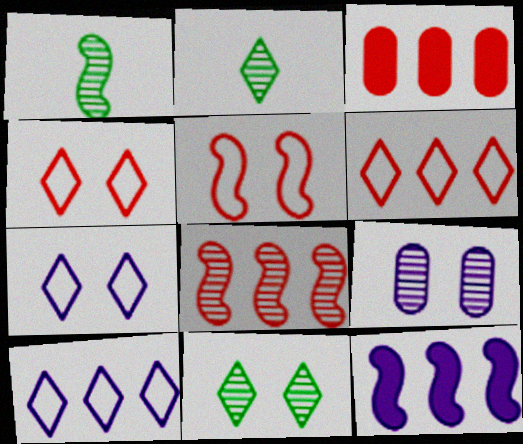[[1, 3, 7], 
[1, 5, 12], 
[2, 8, 9], 
[3, 6, 8]]